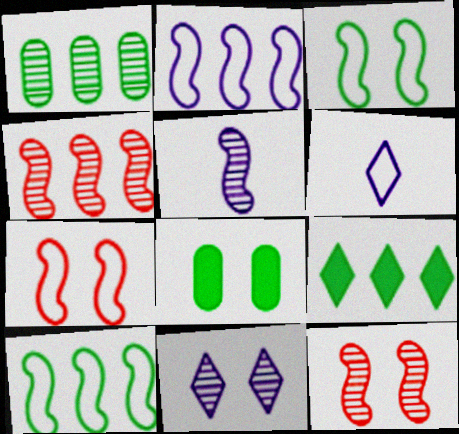[[1, 9, 10], 
[4, 6, 8], 
[7, 8, 11]]